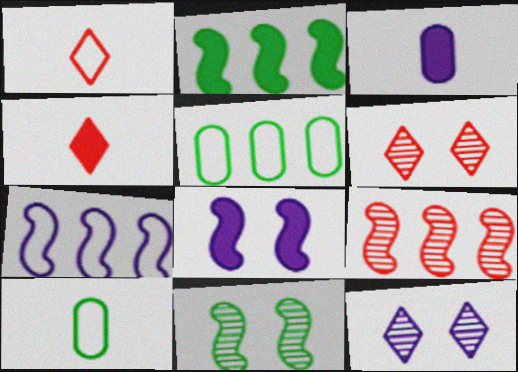[[2, 7, 9], 
[3, 7, 12]]